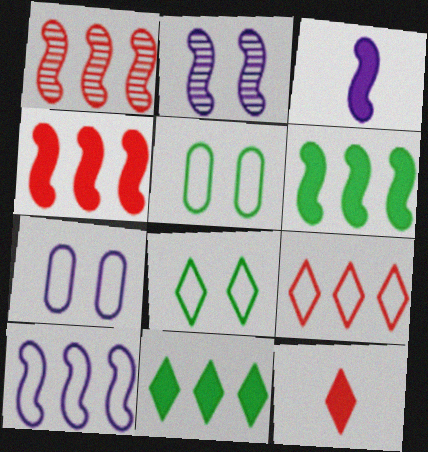[[1, 6, 10], 
[2, 3, 10]]